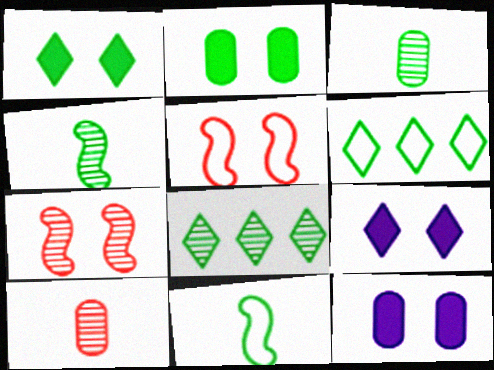[[2, 4, 6], 
[2, 8, 11]]